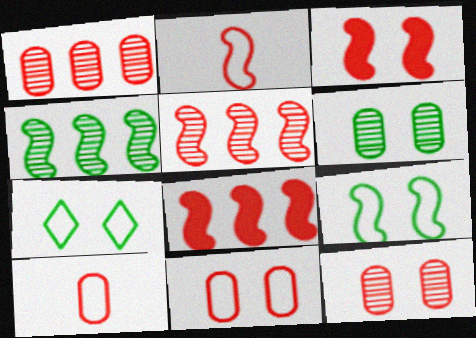[[2, 3, 5]]